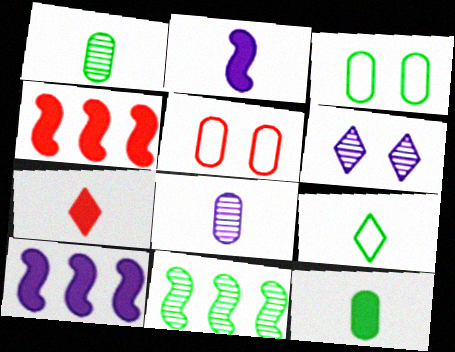[[2, 7, 12]]